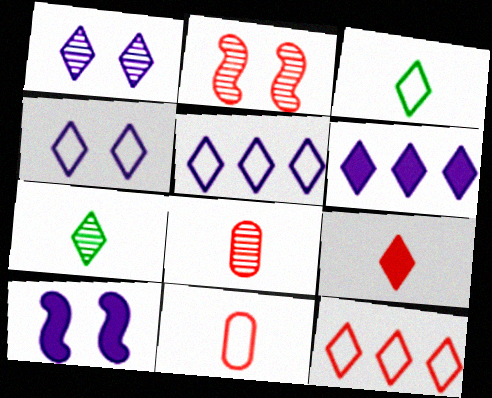[[3, 4, 12]]